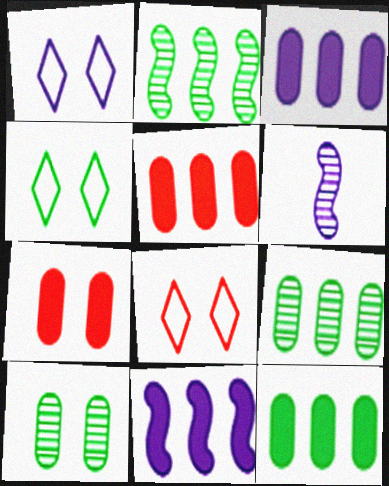[[1, 3, 6], 
[1, 4, 8], 
[3, 5, 12], 
[4, 5, 6], 
[6, 8, 12]]